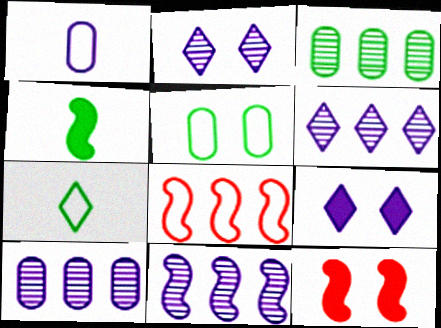[[1, 9, 11], 
[2, 5, 12], 
[6, 10, 11], 
[7, 10, 12]]